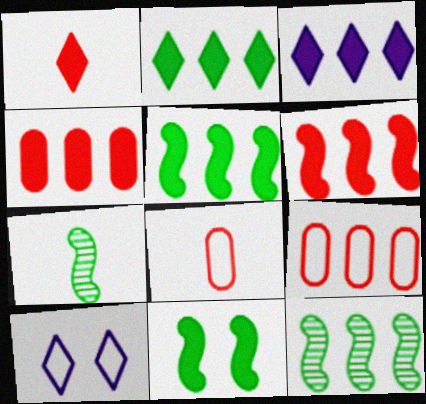[[3, 4, 5], 
[3, 9, 12], 
[4, 7, 10]]